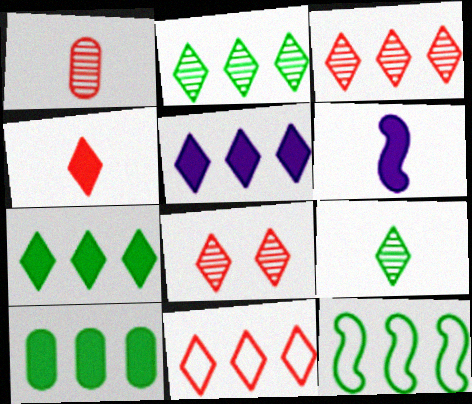[[2, 5, 11], 
[2, 10, 12], 
[4, 8, 11]]